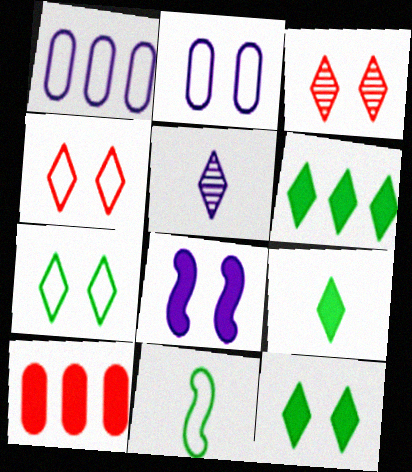[[1, 4, 11], 
[1, 5, 8], 
[4, 5, 6], 
[6, 9, 12], 
[8, 9, 10]]